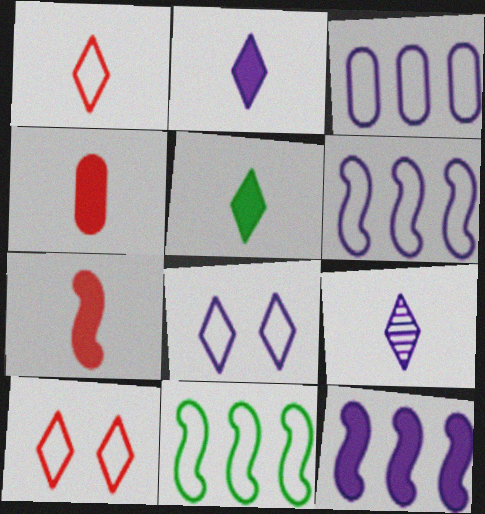[[1, 5, 9]]